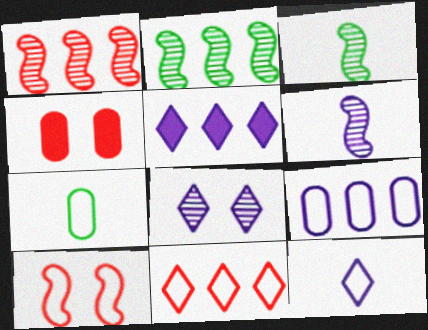[[2, 4, 12], 
[5, 8, 12]]